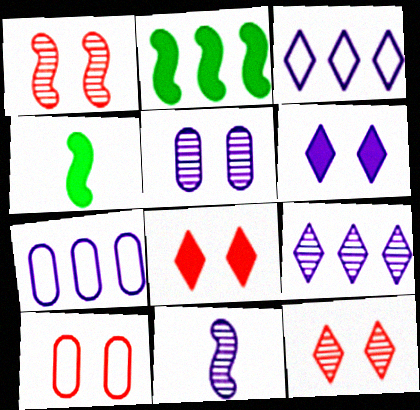[[1, 8, 10], 
[4, 7, 12], 
[4, 9, 10], 
[5, 9, 11], 
[6, 7, 11]]